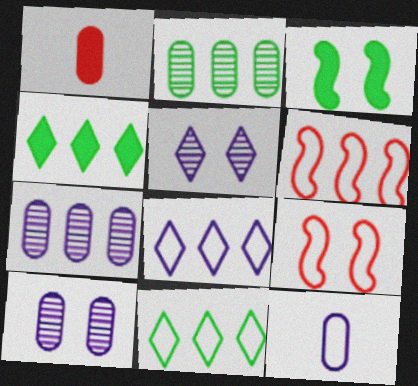[[4, 6, 7], 
[9, 11, 12]]